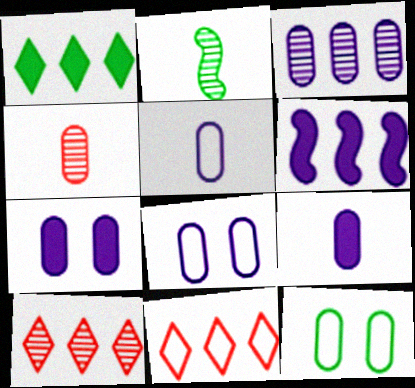[[1, 2, 12], 
[2, 7, 11], 
[3, 5, 7], 
[3, 8, 9]]